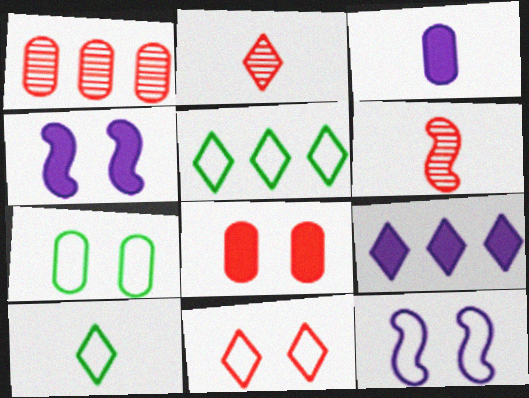[[1, 3, 7], 
[1, 4, 10], 
[3, 4, 9], 
[3, 6, 10], 
[6, 7, 9], 
[7, 11, 12]]